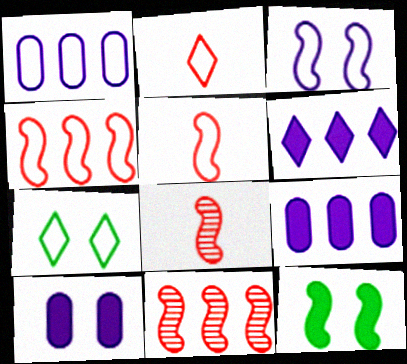[[1, 5, 7], 
[7, 8, 9]]